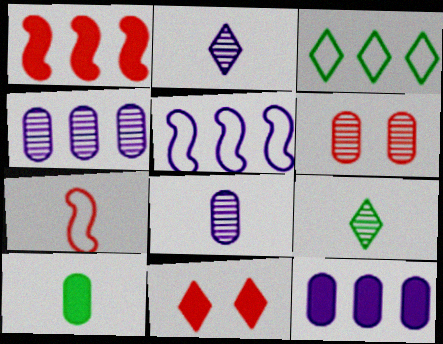[[1, 3, 4], 
[2, 3, 11], 
[2, 7, 10]]